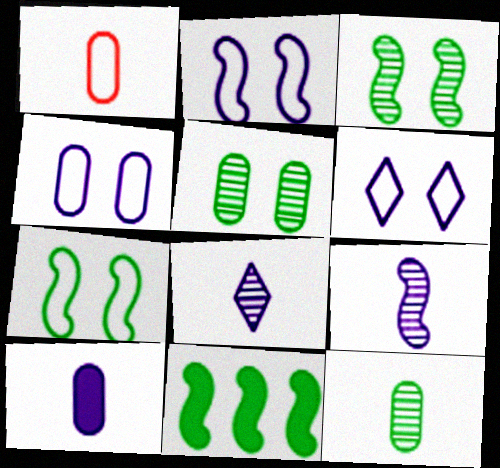[[1, 10, 12], 
[2, 4, 6]]